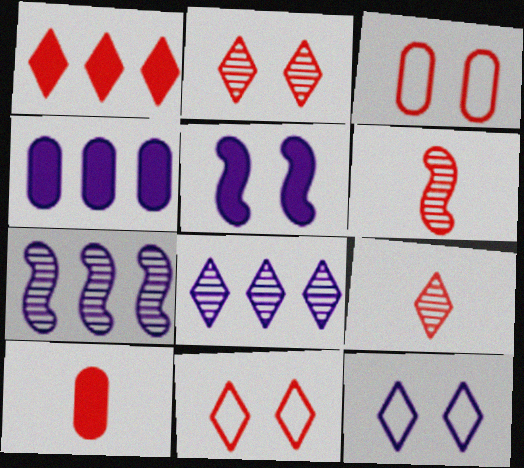[[1, 3, 6], 
[1, 9, 11]]